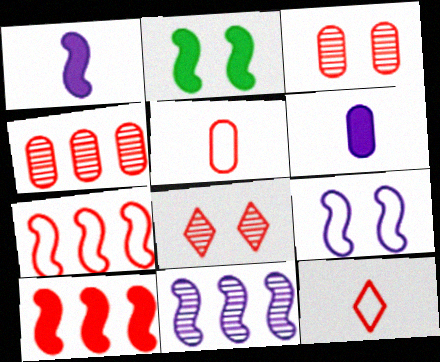[[1, 2, 10], 
[1, 9, 11], 
[3, 10, 12], 
[5, 8, 10]]